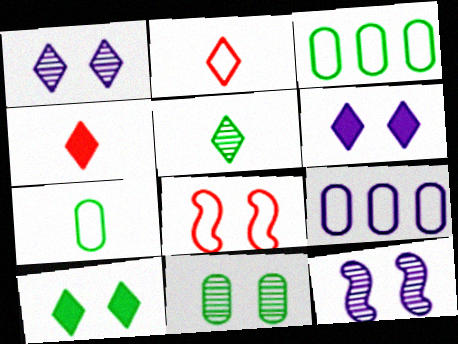[[3, 4, 12], 
[6, 8, 11]]